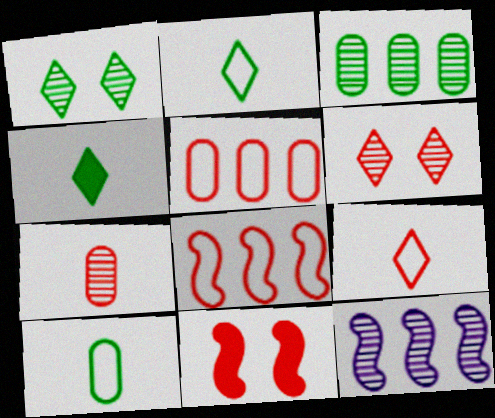[[1, 7, 12]]